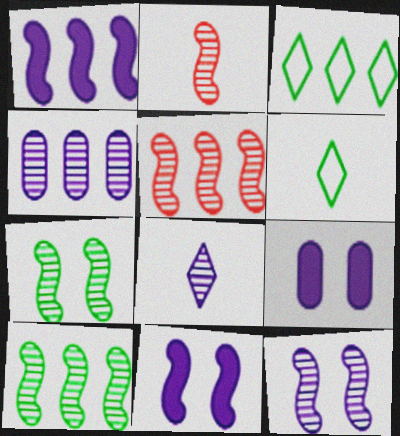[[2, 3, 9], 
[2, 10, 12], 
[4, 8, 12], 
[5, 6, 9]]